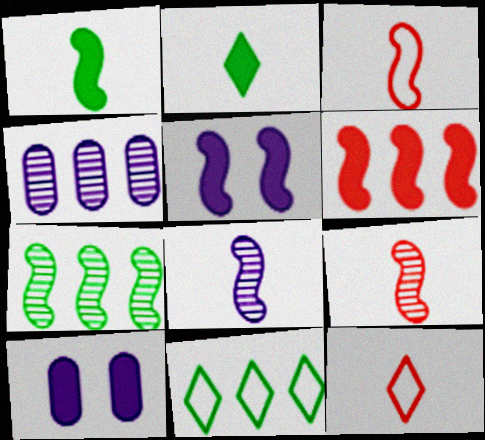[[1, 3, 8], 
[1, 5, 6], 
[2, 6, 10], 
[3, 5, 7], 
[4, 6, 11], 
[7, 10, 12], 
[9, 10, 11]]